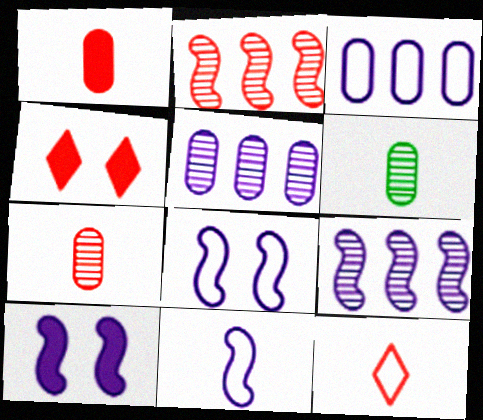[[9, 10, 11]]